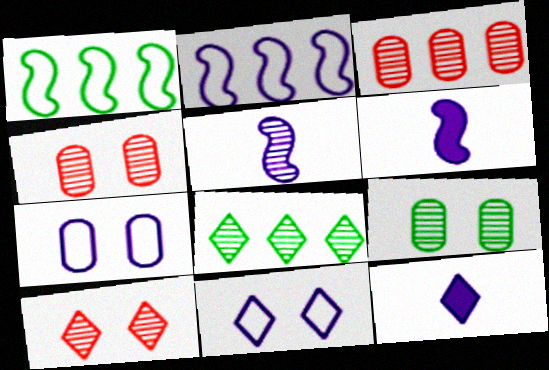[[1, 4, 12], 
[4, 5, 8]]